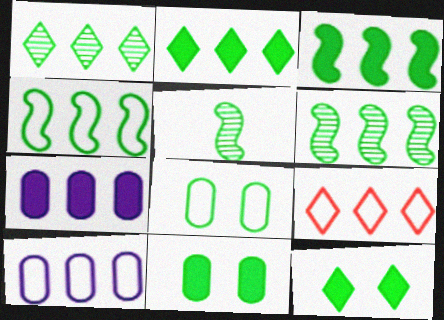[[2, 5, 8], 
[3, 4, 6], 
[4, 9, 10], 
[6, 7, 9]]